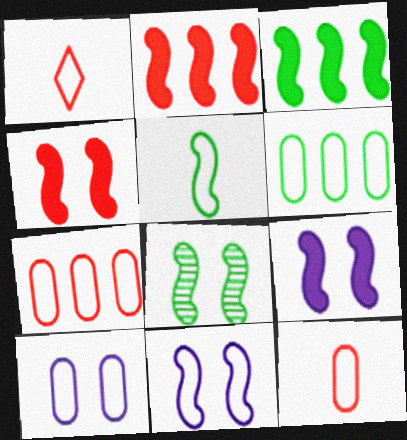[[1, 6, 11], 
[3, 5, 8], 
[4, 8, 11], 
[6, 10, 12]]